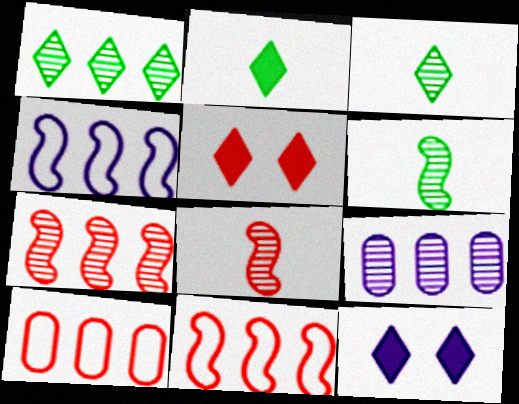[[1, 7, 9], 
[5, 8, 10], 
[6, 10, 12]]